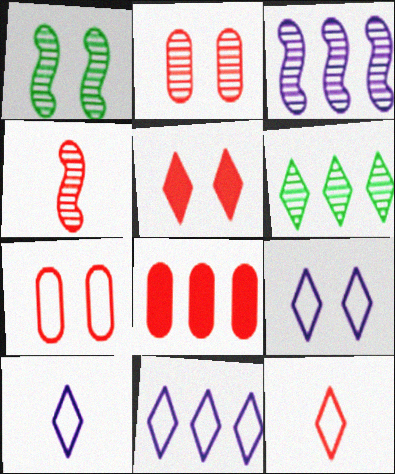[[1, 3, 4], 
[1, 8, 10], 
[5, 6, 10], 
[9, 10, 11]]